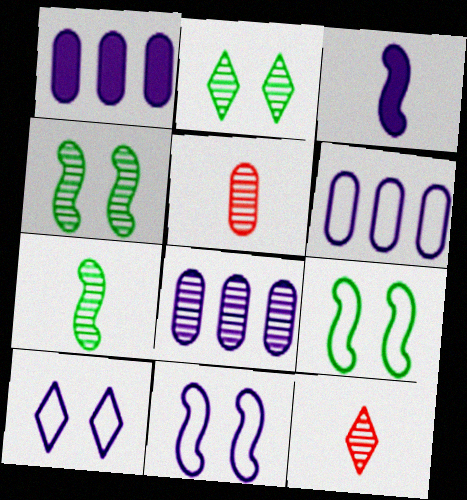[[1, 6, 8], 
[1, 9, 12], 
[3, 8, 10], 
[4, 8, 12]]